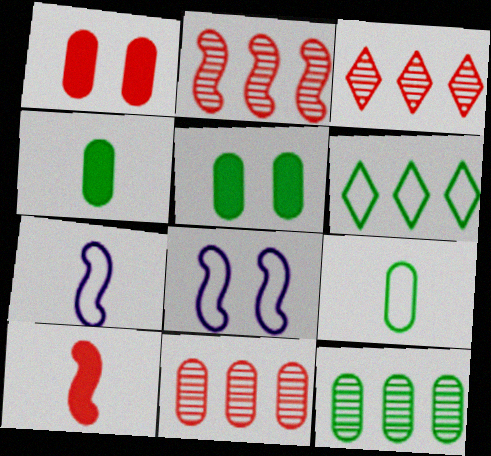[[2, 3, 11], 
[3, 4, 8], 
[3, 5, 7], 
[5, 9, 12]]